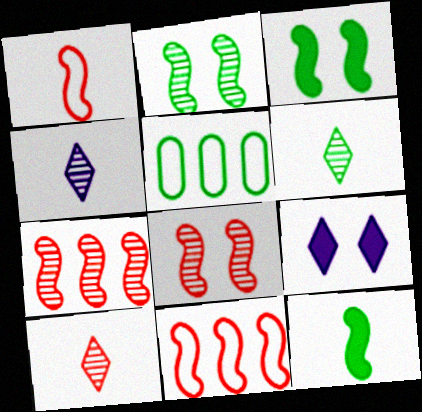[[3, 5, 6], 
[4, 6, 10]]